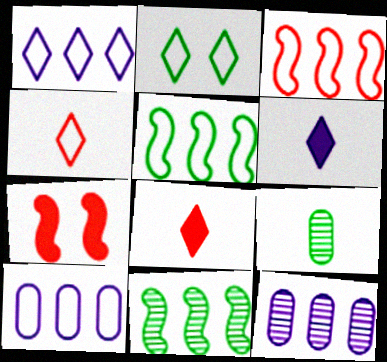[[1, 2, 4], 
[1, 7, 9]]